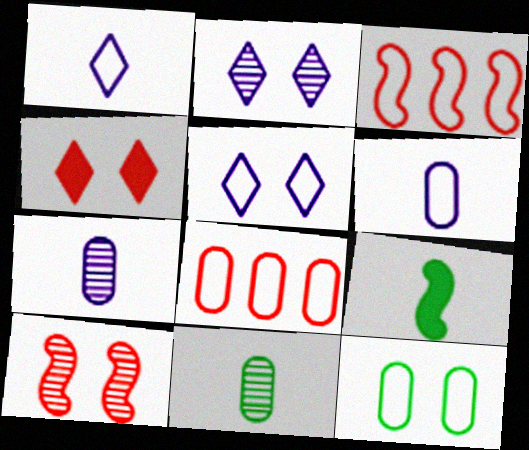[[1, 3, 12], 
[2, 8, 9], 
[6, 8, 12]]